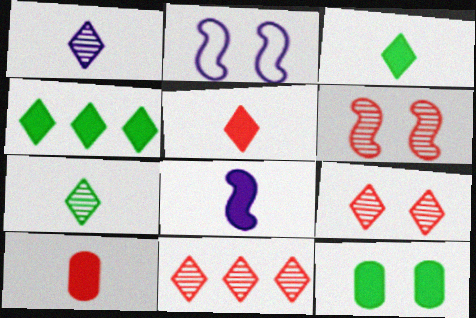[[2, 9, 12], 
[3, 8, 10]]